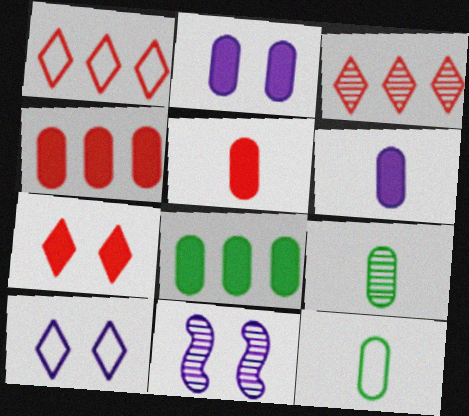[[2, 5, 8], 
[2, 10, 11], 
[3, 9, 11]]